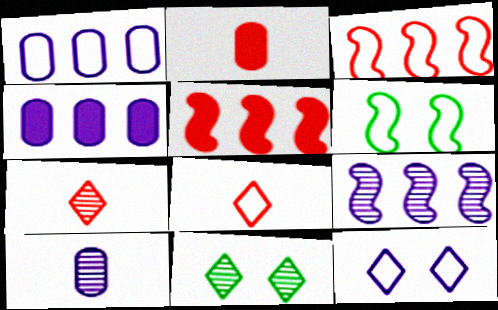[[1, 6, 8], 
[4, 6, 7]]